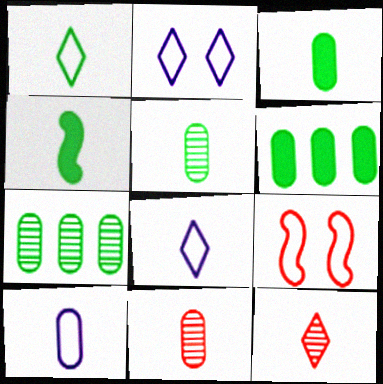[[1, 4, 5], 
[3, 10, 11], 
[4, 8, 11], 
[4, 10, 12]]